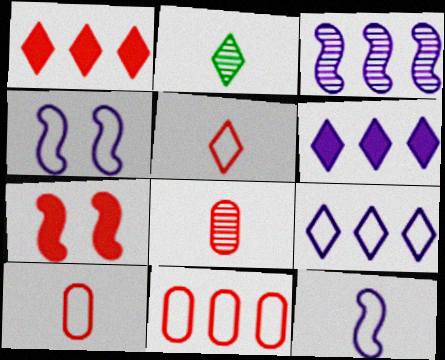[]